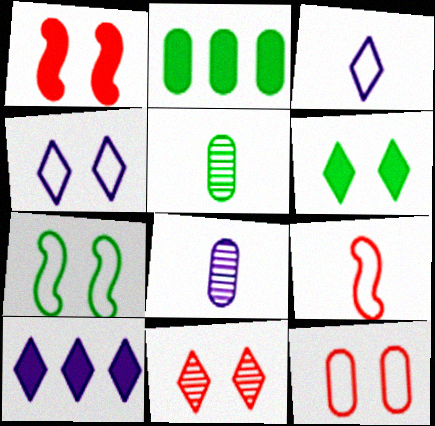[[1, 11, 12], 
[2, 8, 12], 
[4, 6, 11], 
[4, 7, 12]]